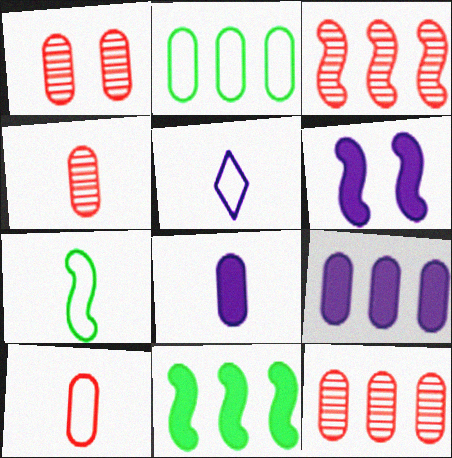[[1, 2, 8], 
[1, 4, 12], 
[1, 5, 11], 
[2, 9, 12], 
[3, 6, 7], 
[5, 7, 10]]